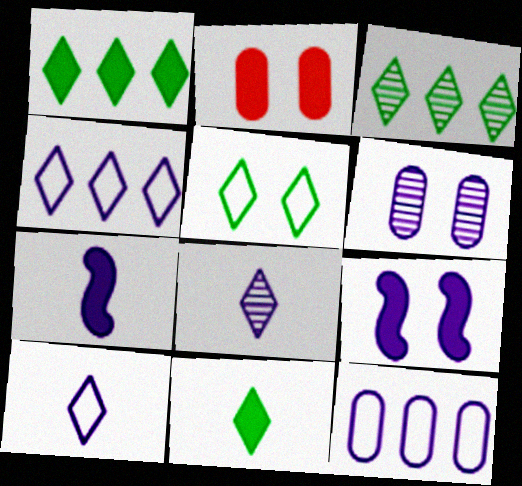[[1, 2, 7], 
[3, 5, 11], 
[4, 6, 7], 
[8, 9, 12]]